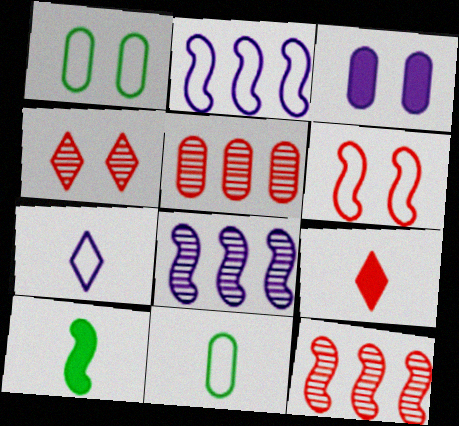[[1, 8, 9], 
[3, 5, 11], 
[3, 7, 8], 
[5, 6, 9], 
[6, 8, 10]]